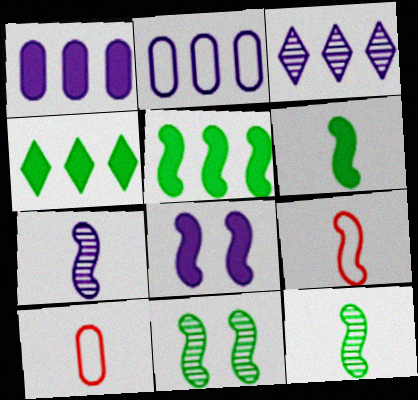[[6, 7, 9]]